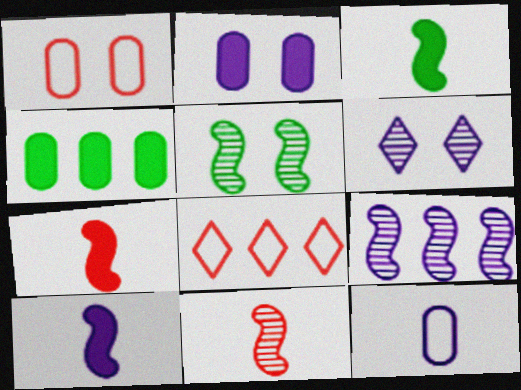[[3, 7, 10], 
[4, 8, 9], 
[5, 9, 11]]